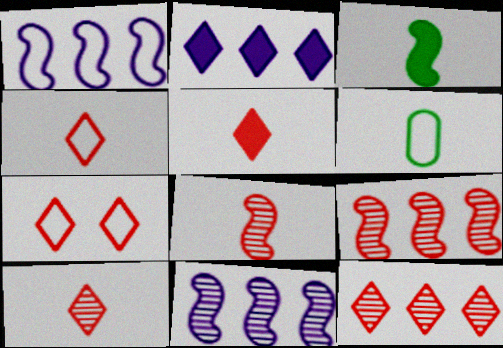[[1, 6, 7], 
[4, 5, 10], 
[5, 7, 12]]